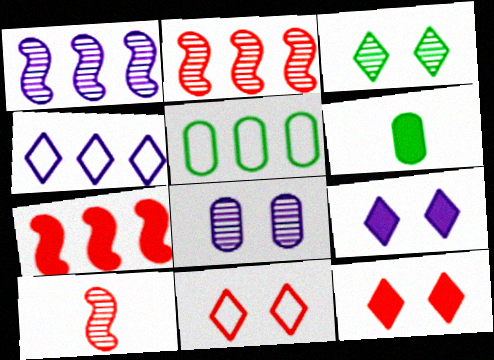[[1, 6, 11], 
[3, 9, 11], 
[5, 9, 10], 
[6, 7, 9]]